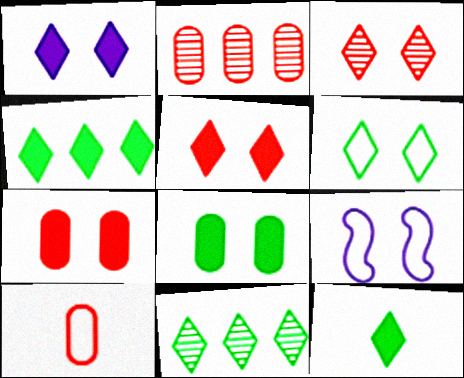[[1, 3, 6], 
[2, 7, 10], 
[2, 9, 12], 
[3, 8, 9], 
[6, 11, 12]]